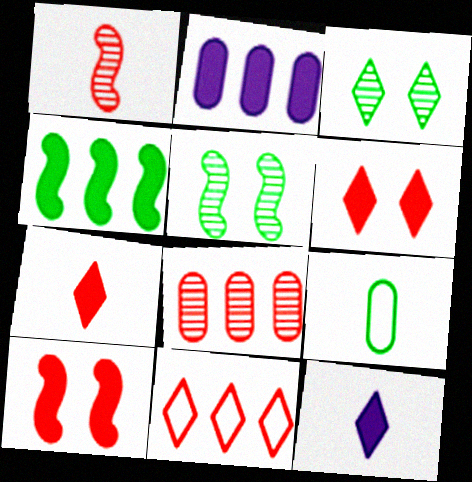[[1, 9, 12], 
[3, 4, 9], 
[3, 11, 12]]